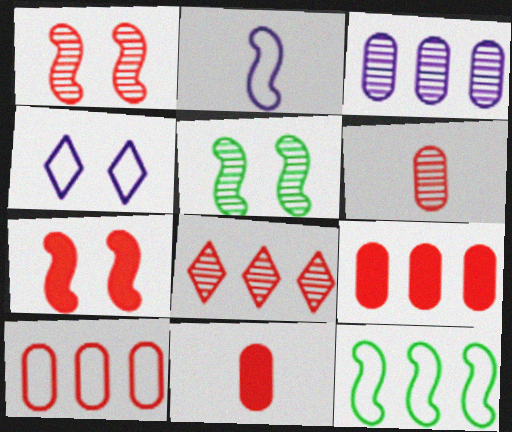[[1, 6, 8]]